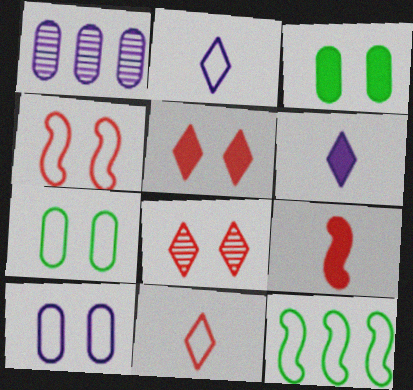[[10, 11, 12]]